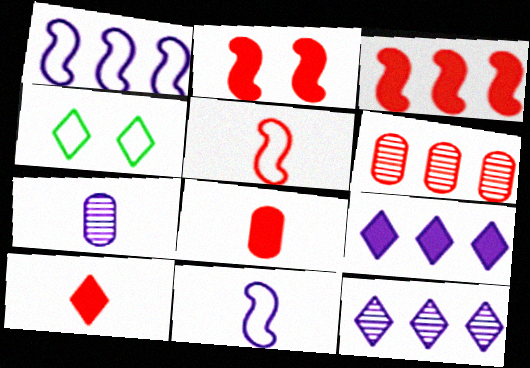[[3, 4, 7], 
[4, 10, 12]]